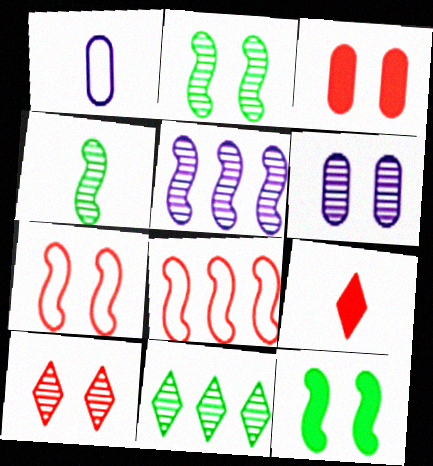[[1, 4, 9], 
[2, 6, 10], 
[3, 7, 10]]